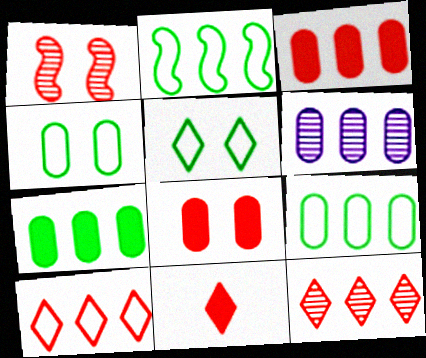[[3, 6, 9]]